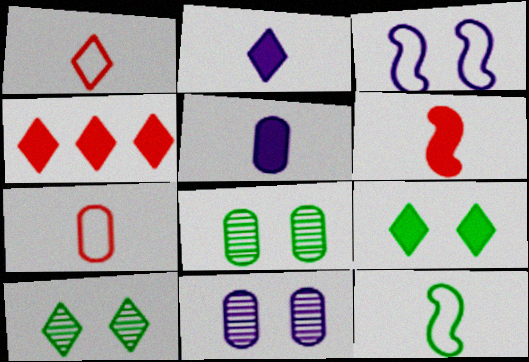[[2, 4, 9], 
[4, 11, 12]]